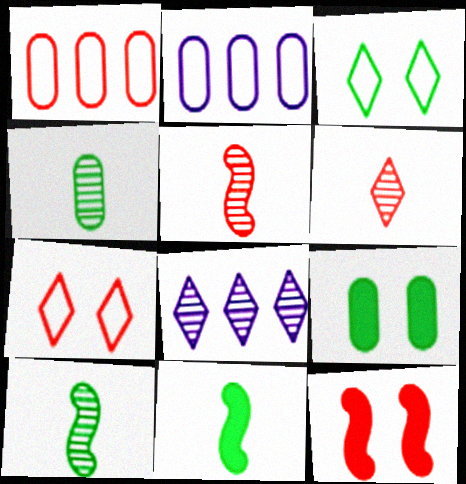[[1, 6, 12]]